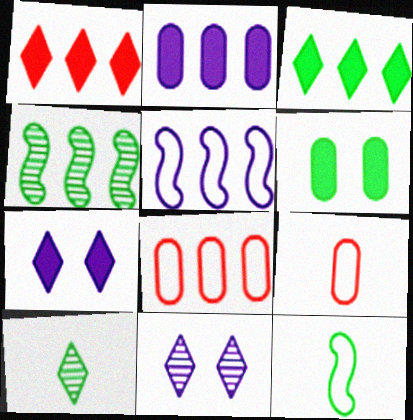[[4, 7, 9]]